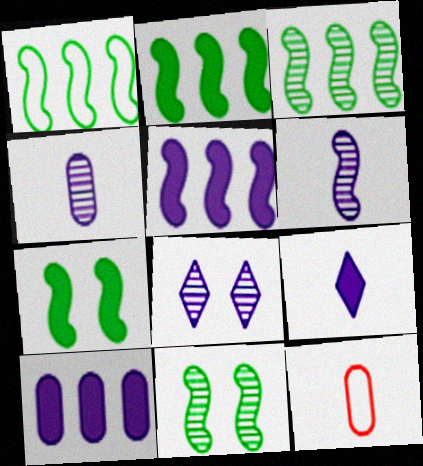[[1, 2, 3], 
[2, 8, 12]]